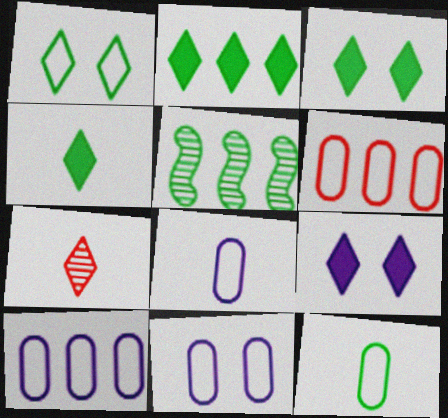[[2, 3, 4], 
[3, 5, 12], 
[6, 11, 12], 
[8, 10, 11]]